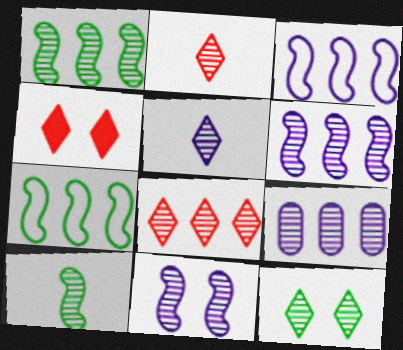[[1, 8, 9], 
[5, 8, 12], 
[5, 9, 11]]